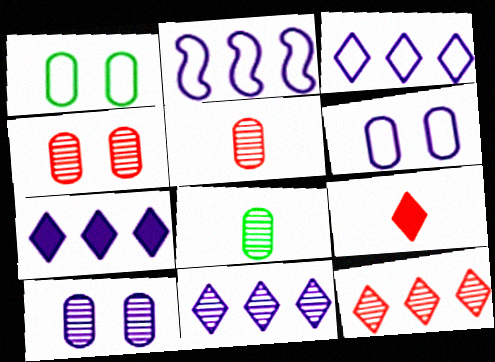[[3, 7, 11]]